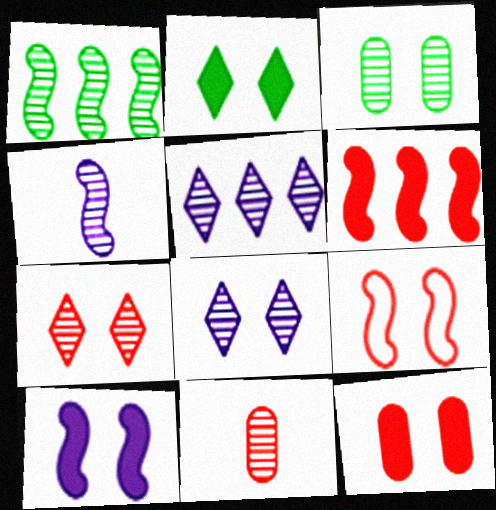[[1, 8, 11], 
[2, 10, 12], 
[7, 9, 12]]